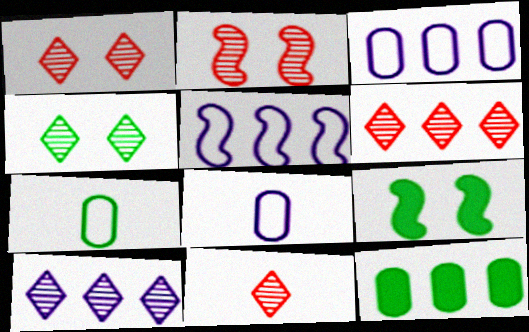[[1, 6, 11], 
[3, 9, 11], 
[4, 10, 11], 
[5, 6, 12], 
[6, 8, 9]]